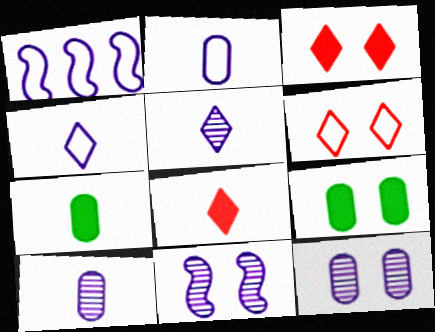[[6, 9, 11]]